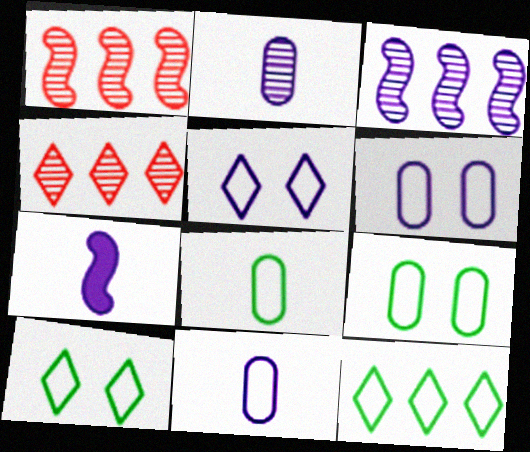[[4, 7, 9]]